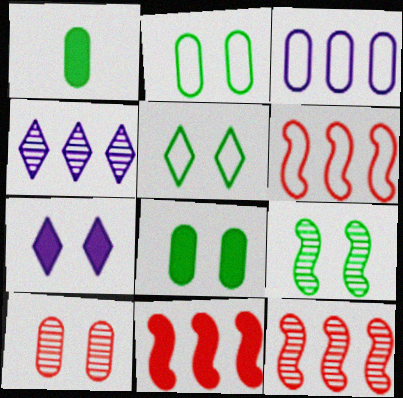[[1, 3, 10], 
[1, 7, 11], 
[5, 8, 9], 
[6, 11, 12]]